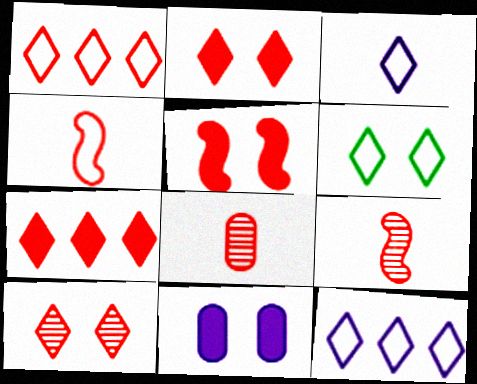[[1, 3, 6], 
[1, 5, 8]]